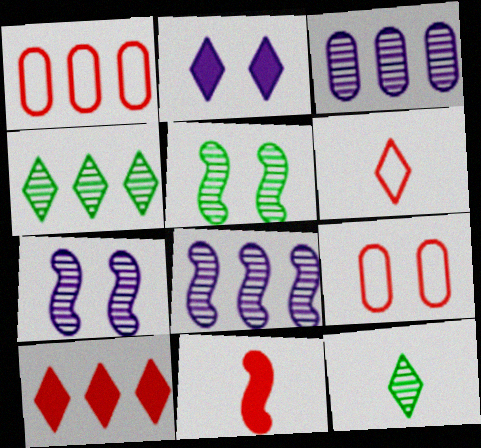[[2, 4, 6], 
[2, 5, 9]]